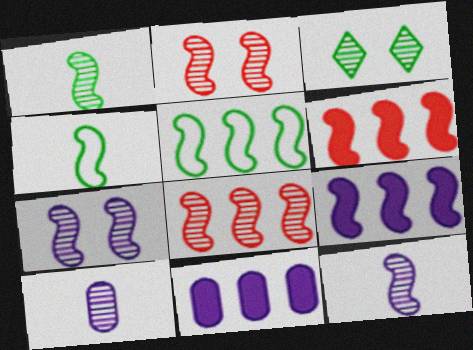[[1, 7, 8], 
[2, 4, 9], 
[3, 8, 10], 
[4, 6, 7], 
[5, 8, 9]]